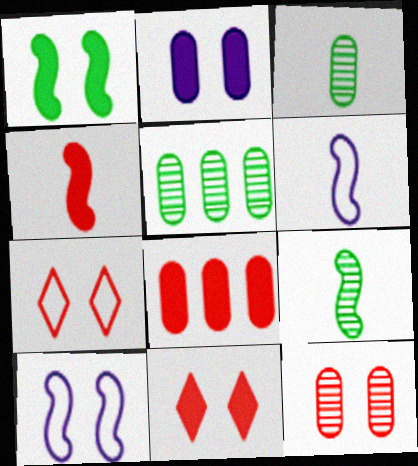[[1, 2, 11], 
[4, 6, 9], 
[4, 8, 11], 
[5, 6, 11]]